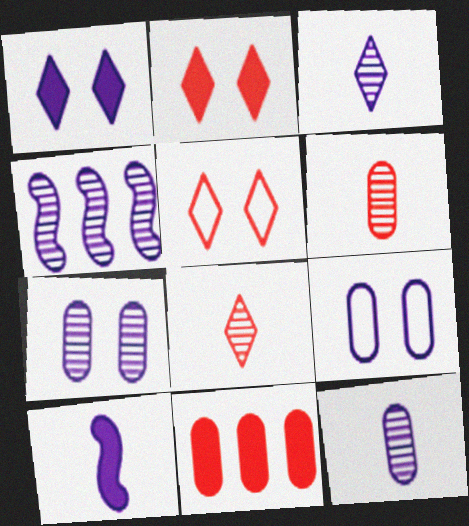[[3, 4, 7]]